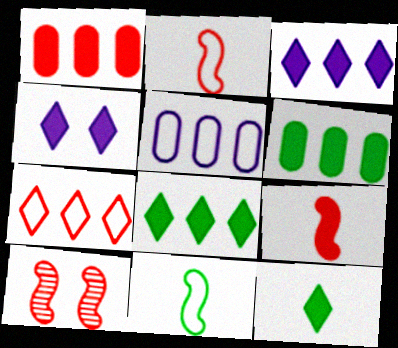[[4, 6, 9], 
[5, 10, 12]]